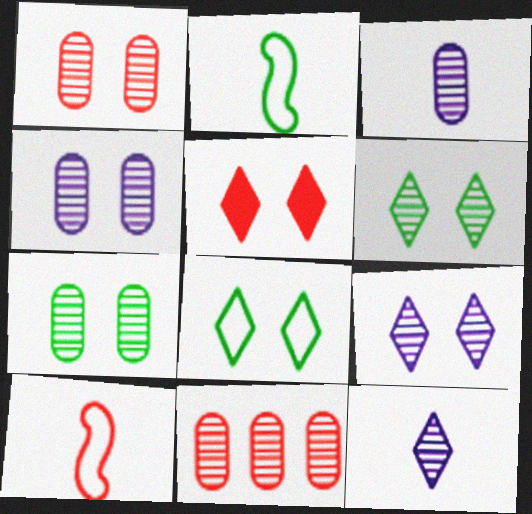[[1, 4, 7], 
[3, 7, 11], 
[5, 8, 9], 
[5, 10, 11]]